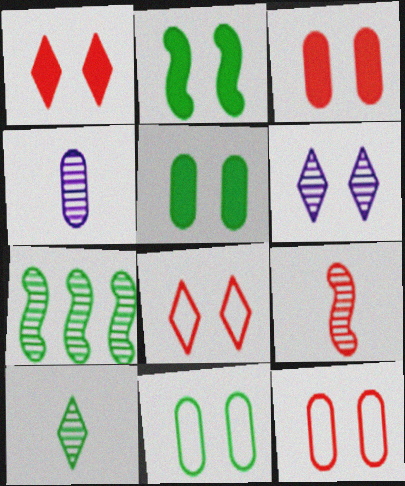[[2, 6, 12], 
[4, 9, 10]]